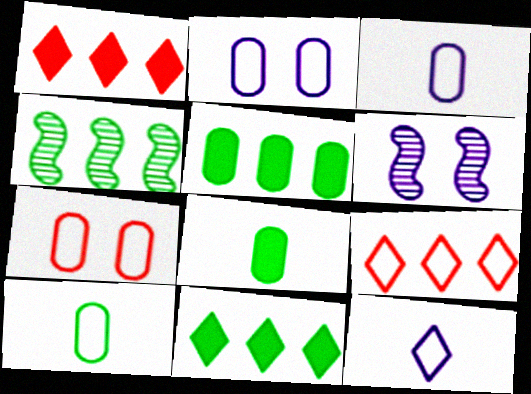[[1, 6, 10], 
[6, 8, 9]]